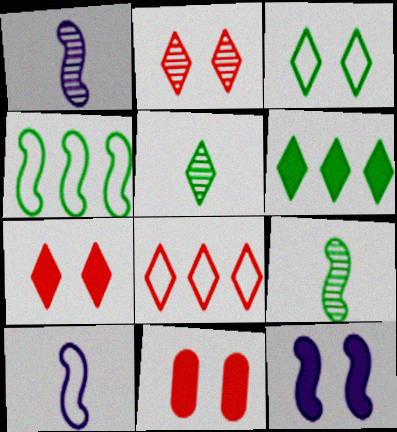[[3, 5, 6]]